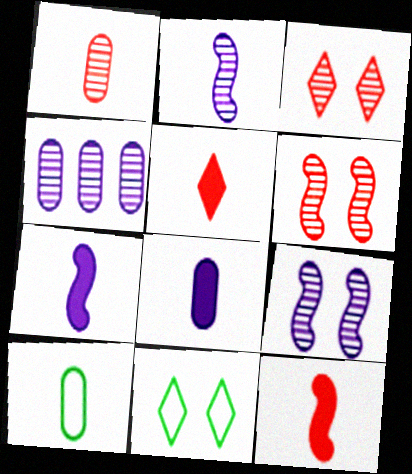[[1, 8, 10], 
[2, 5, 10], 
[4, 11, 12]]